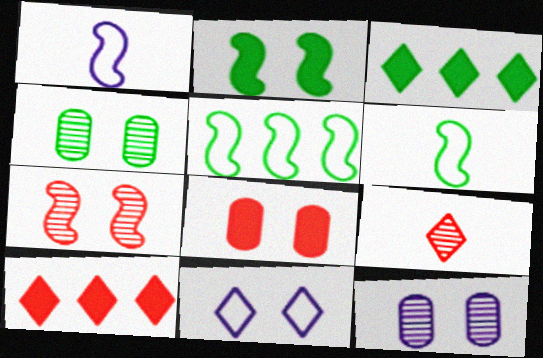[[1, 4, 10], 
[3, 4, 6], 
[3, 9, 11], 
[6, 10, 12]]